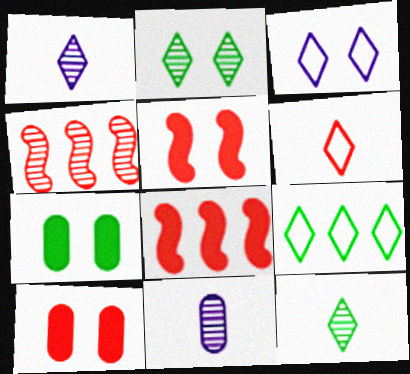[[2, 4, 11], 
[3, 6, 9], 
[4, 6, 10], 
[5, 9, 11]]